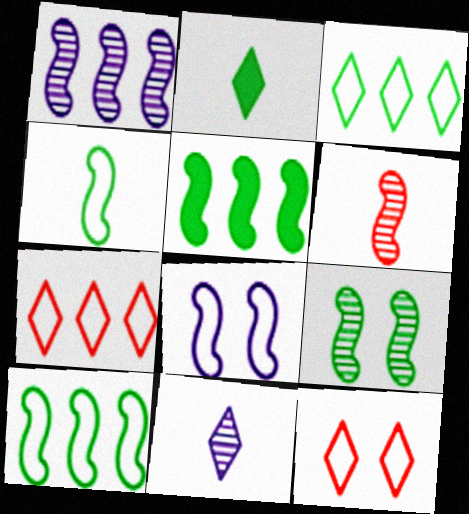[[1, 6, 9], 
[4, 5, 9], 
[5, 6, 8]]